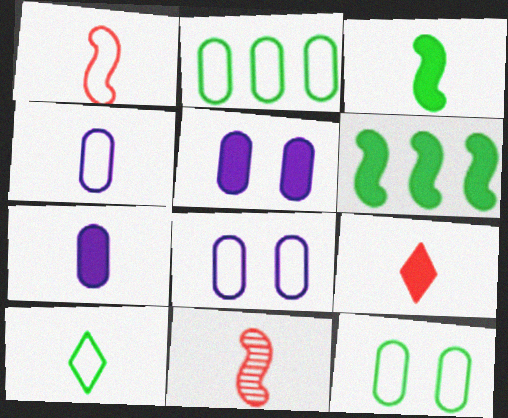[[1, 4, 10], 
[3, 7, 9], 
[5, 6, 9], 
[7, 10, 11]]